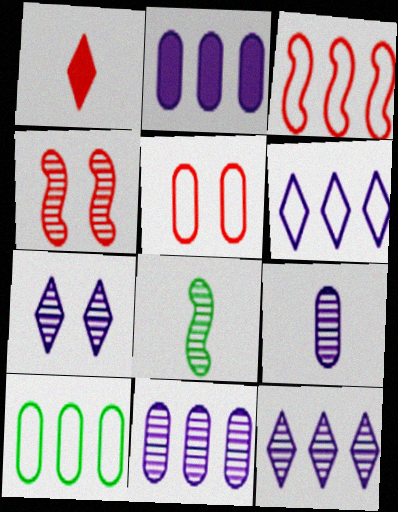[[3, 6, 10]]